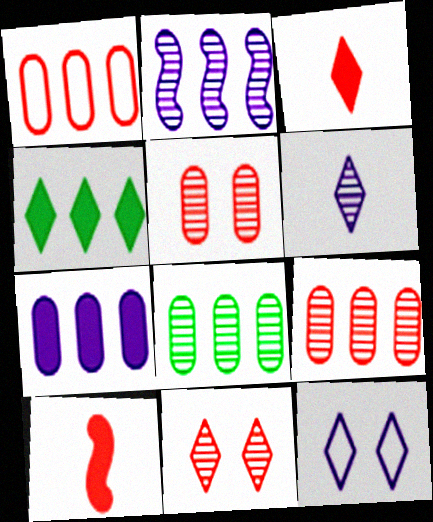[[1, 2, 4], 
[1, 7, 8], 
[1, 10, 11], 
[8, 10, 12]]